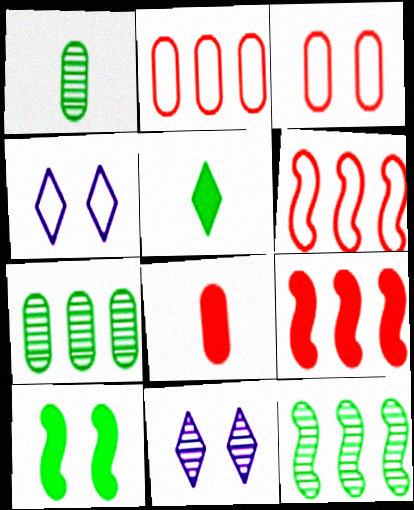[[1, 4, 9], 
[3, 10, 11], 
[4, 8, 12]]